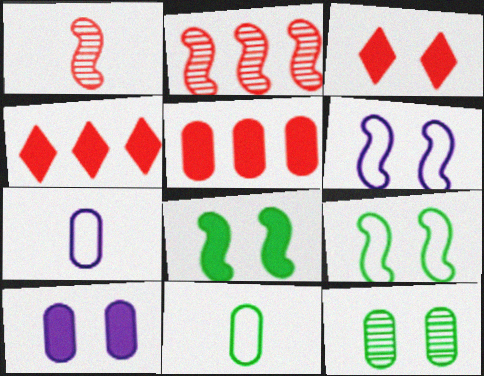[[3, 6, 12], 
[3, 8, 10], 
[5, 7, 12]]